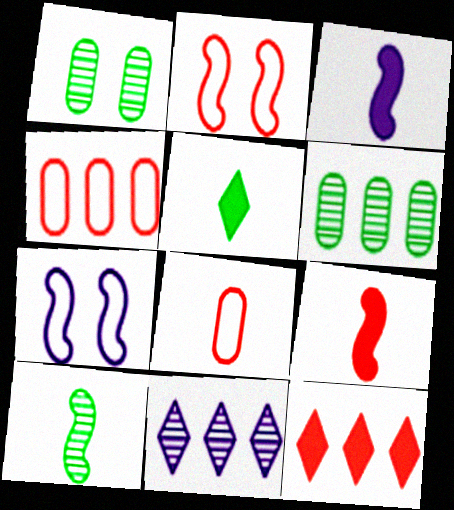[]